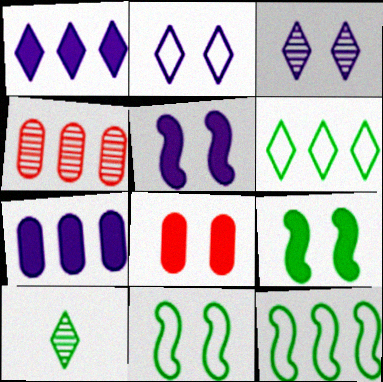[[1, 4, 12], 
[3, 8, 11]]